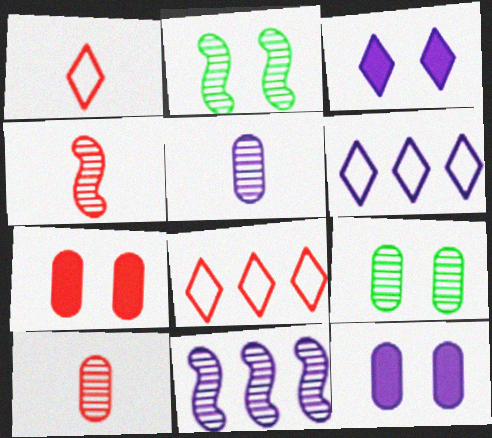[[2, 4, 11], 
[4, 7, 8]]